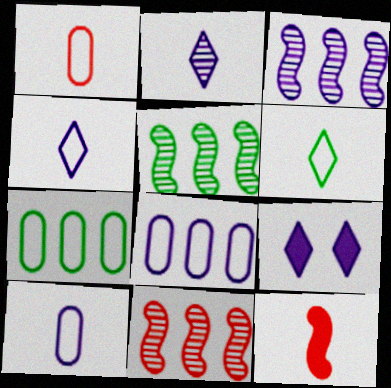[[1, 5, 9], 
[3, 5, 11], 
[3, 9, 10]]